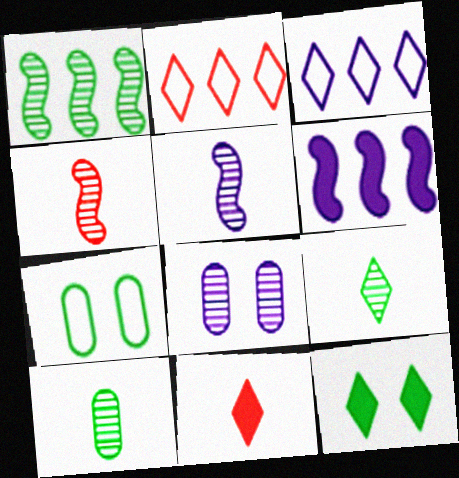[]